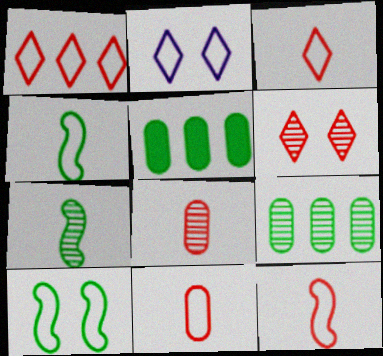[[3, 11, 12]]